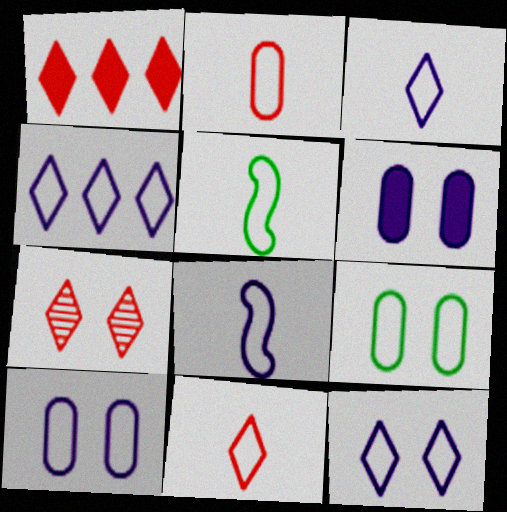[[1, 7, 11], 
[2, 3, 5], 
[3, 4, 12], 
[4, 8, 10]]